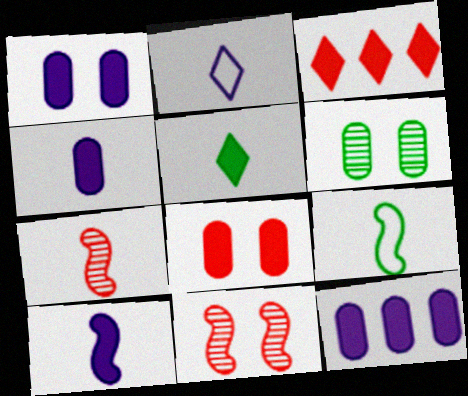[[1, 4, 12], 
[7, 9, 10]]